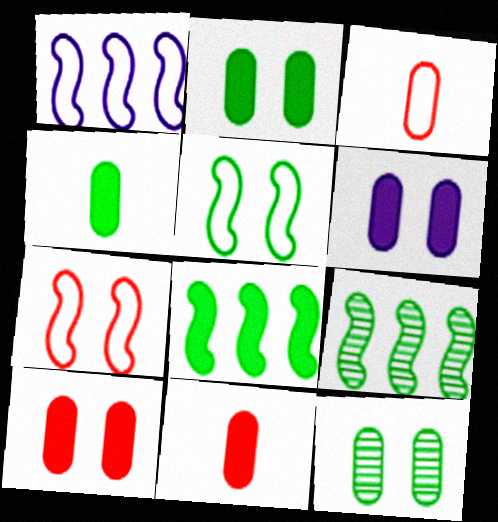[[2, 6, 10]]